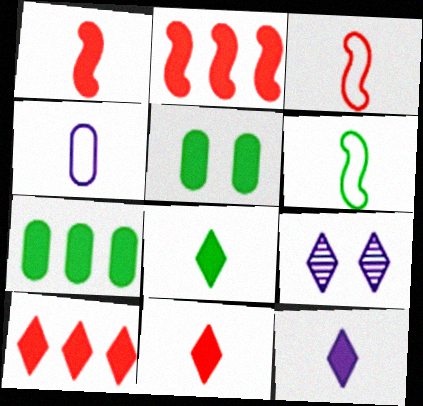[[2, 5, 12], 
[3, 7, 9], 
[8, 11, 12]]